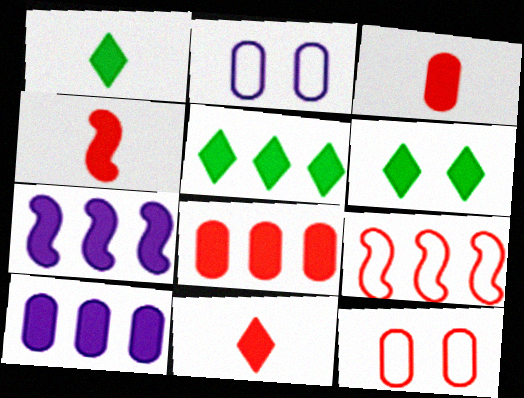[[1, 5, 6], 
[3, 4, 11], 
[3, 6, 7], 
[4, 6, 10], 
[5, 7, 8]]